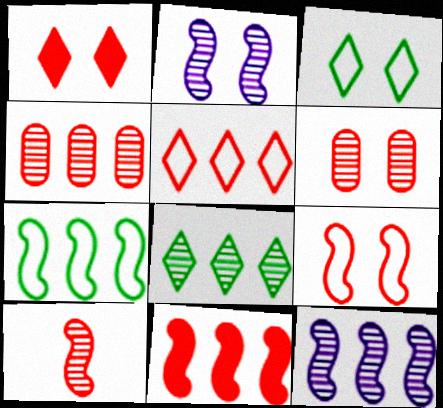[[1, 6, 9], 
[4, 5, 11], 
[4, 8, 12], 
[7, 11, 12], 
[9, 10, 11]]